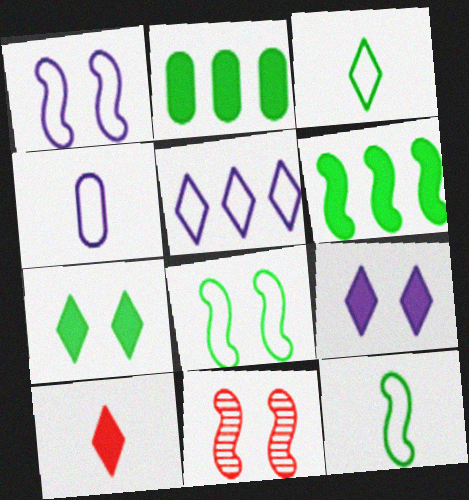[[1, 4, 5]]